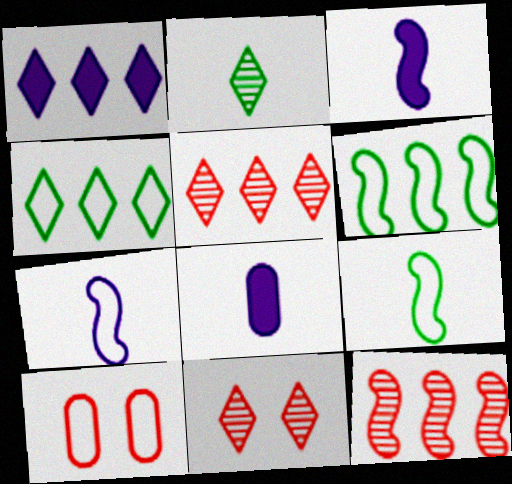[[1, 4, 5], 
[4, 7, 10], 
[6, 8, 11]]